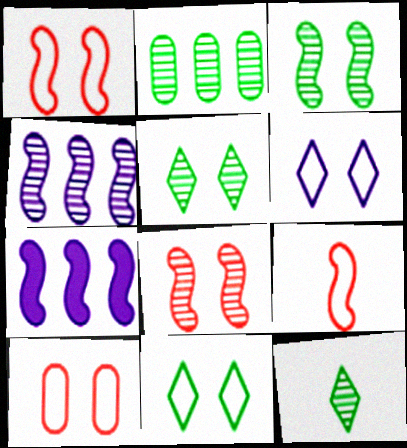[[2, 3, 12], 
[3, 7, 9], 
[7, 10, 12]]